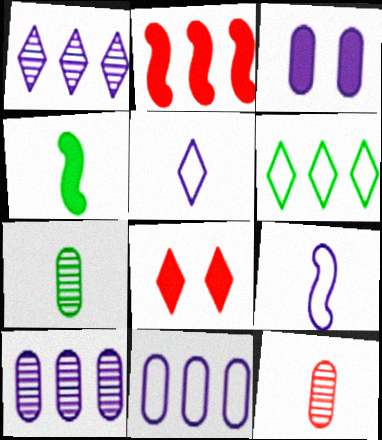[[1, 3, 9], 
[2, 6, 10], 
[4, 5, 12]]